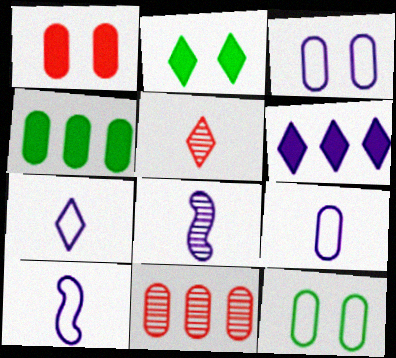[[2, 10, 11], 
[3, 6, 8], 
[7, 9, 10]]